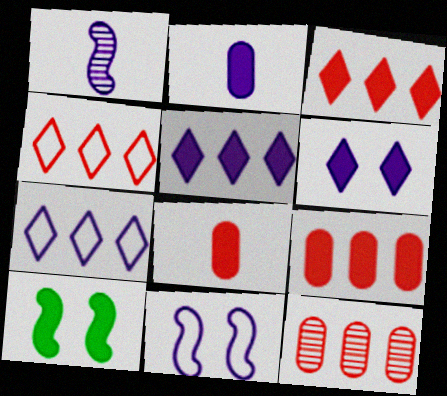[[2, 3, 10], 
[5, 8, 10]]